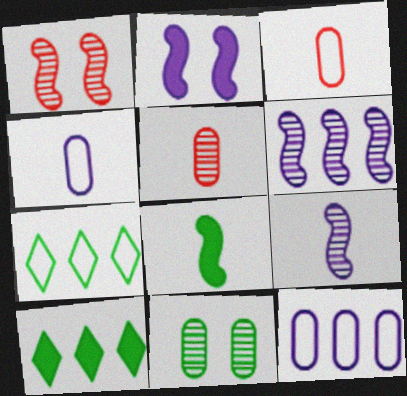[[1, 4, 10], 
[2, 5, 7], 
[7, 8, 11]]